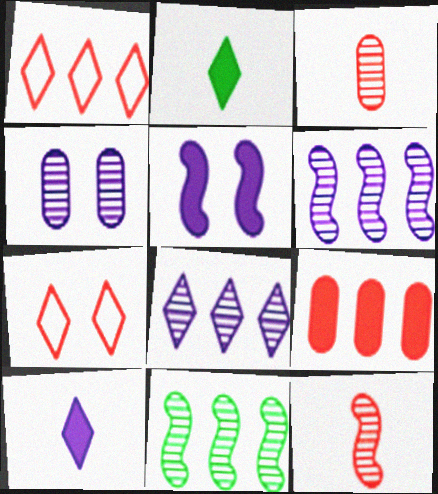[[2, 5, 9], 
[2, 7, 8], 
[7, 9, 12]]